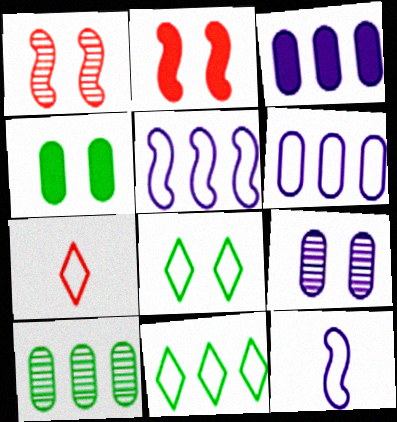[[2, 8, 9]]